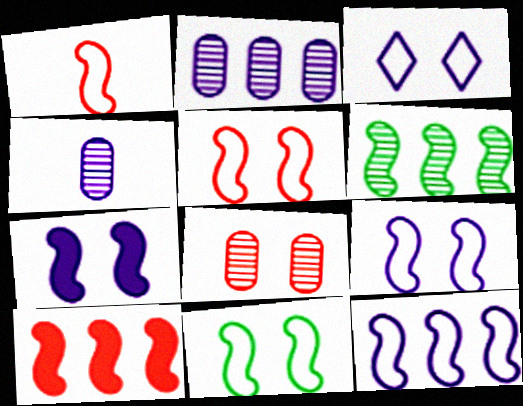[[1, 6, 7], 
[1, 11, 12], 
[5, 9, 11], 
[6, 10, 12]]